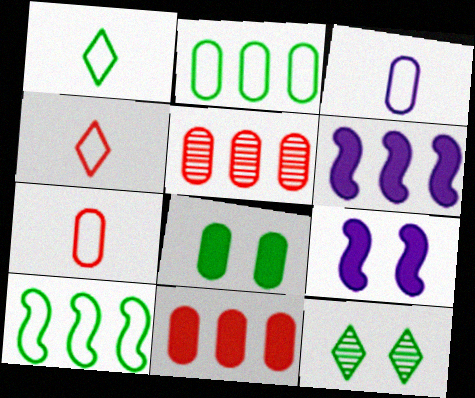[[1, 5, 9], 
[3, 5, 8], 
[6, 7, 12]]